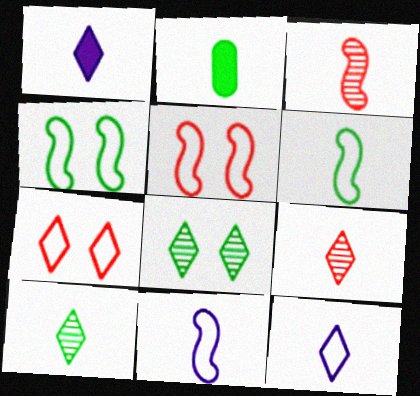[[2, 3, 12], 
[2, 6, 10], 
[2, 9, 11]]